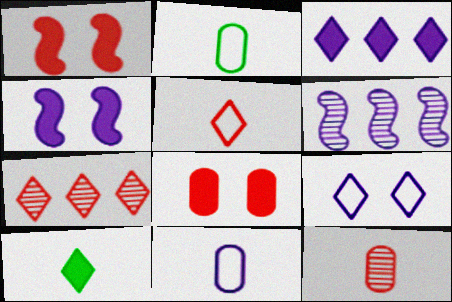[[2, 4, 7], 
[7, 9, 10]]